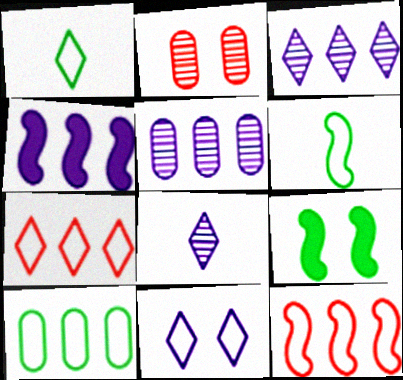[[1, 2, 4], 
[1, 7, 11], 
[2, 9, 11]]